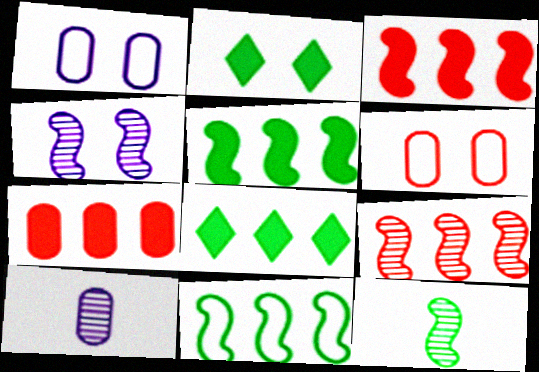[[2, 4, 6], 
[4, 9, 12]]